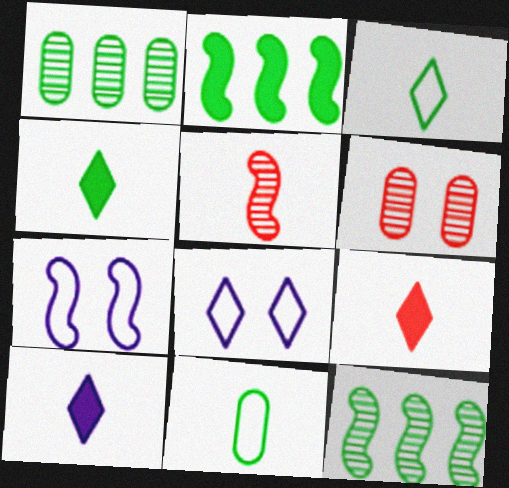[[1, 7, 9], 
[2, 5, 7], 
[4, 9, 10], 
[5, 10, 11]]